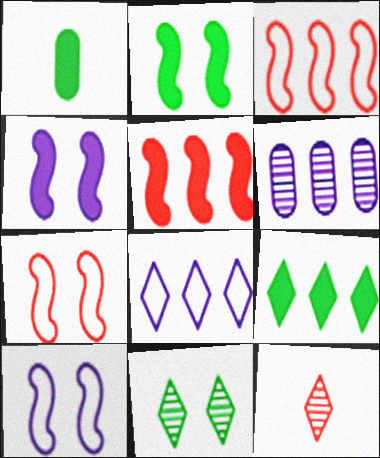[[1, 2, 9], 
[3, 6, 9]]